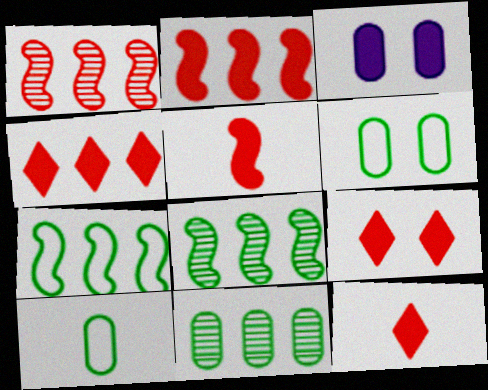[[4, 9, 12]]